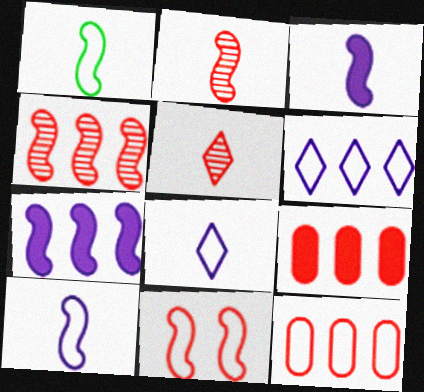[[1, 2, 3], 
[5, 9, 11]]